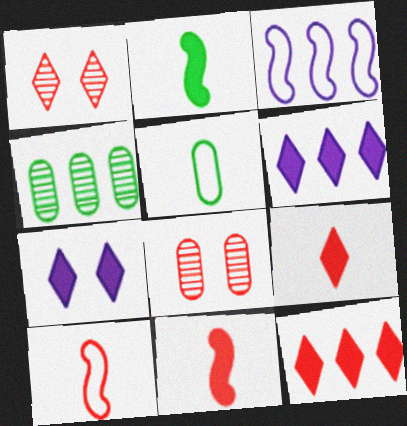[[3, 4, 12], 
[4, 7, 10], 
[8, 10, 12]]